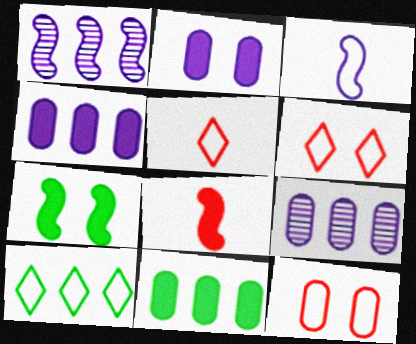[[3, 10, 12], 
[5, 7, 9]]